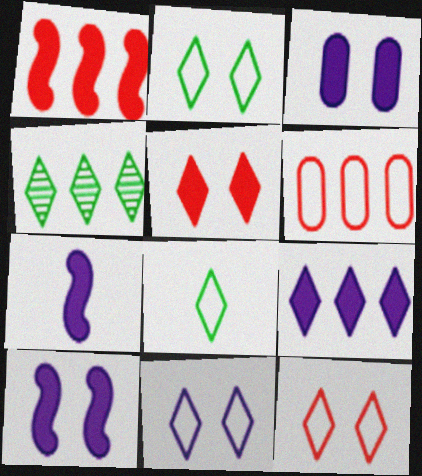[[2, 11, 12], 
[3, 7, 9]]